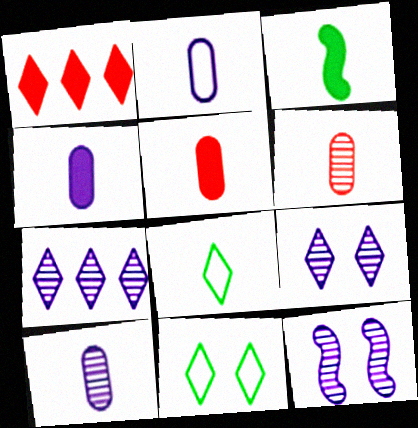[[1, 8, 9], 
[2, 4, 10], 
[7, 10, 12]]